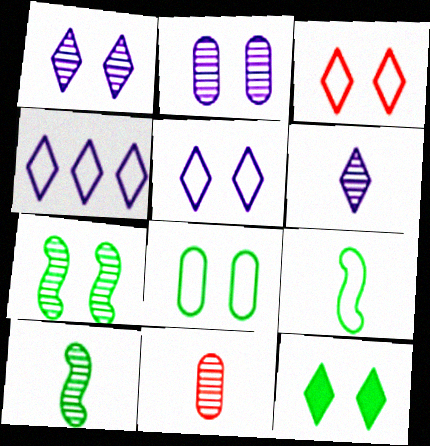[[1, 3, 12], 
[6, 10, 11], 
[7, 8, 12]]